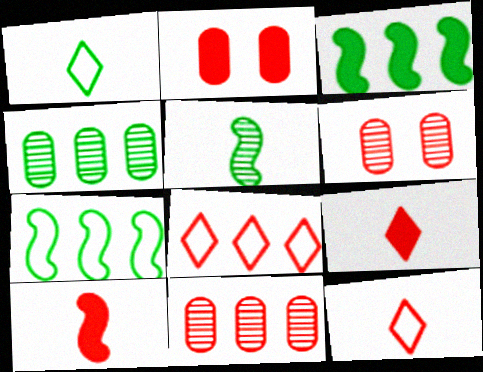[[6, 8, 10]]